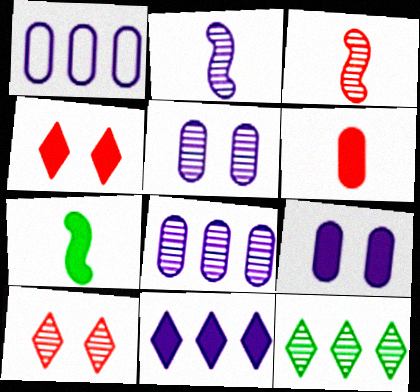[[1, 7, 10], 
[3, 5, 12]]